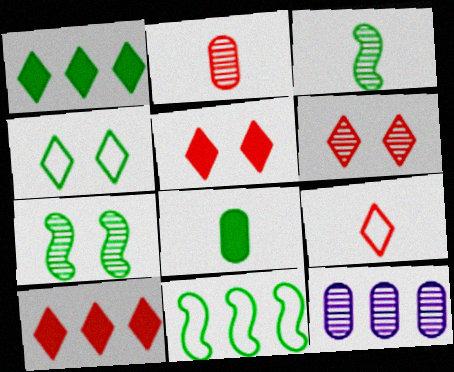[[3, 6, 12], 
[6, 9, 10], 
[10, 11, 12]]